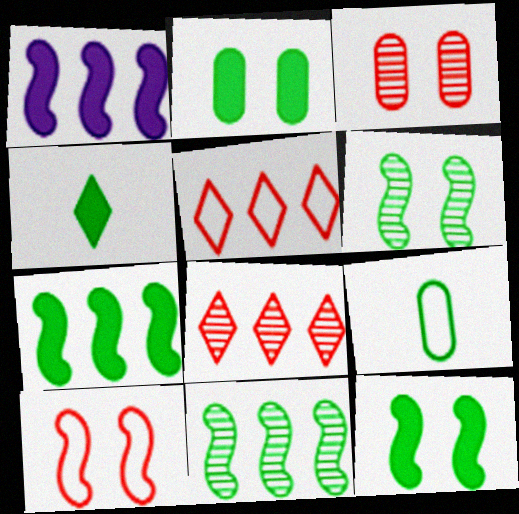[[2, 4, 7]]